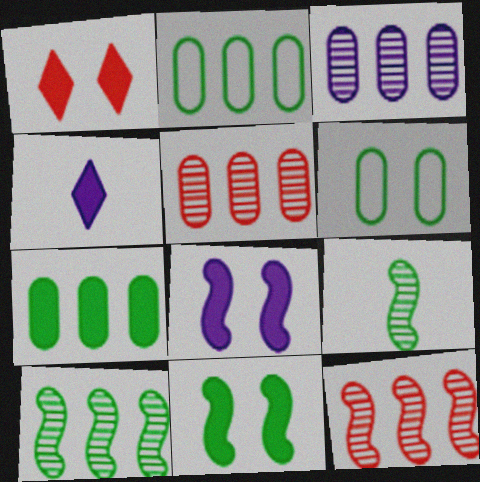[[4, 6, 12]]